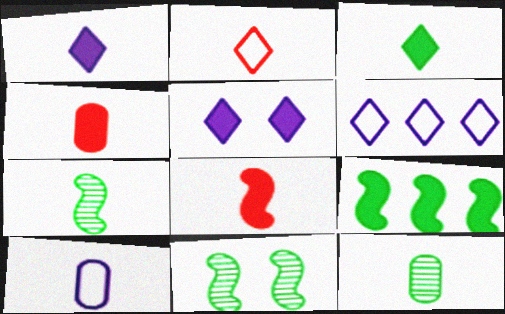[[4, 5, 9], 
[4, 6, 11], 
[4, 10, 12]]